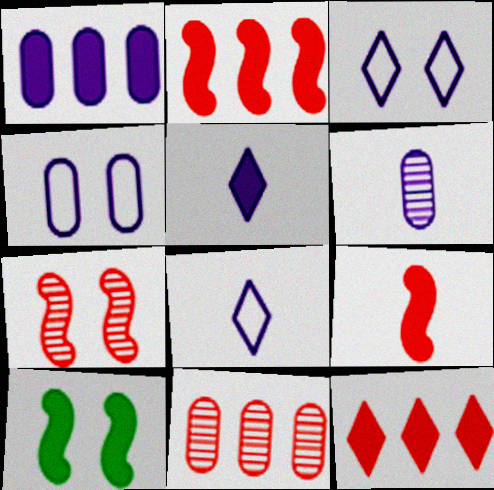[[1, 4, 6], 
[8, 10, 11]]